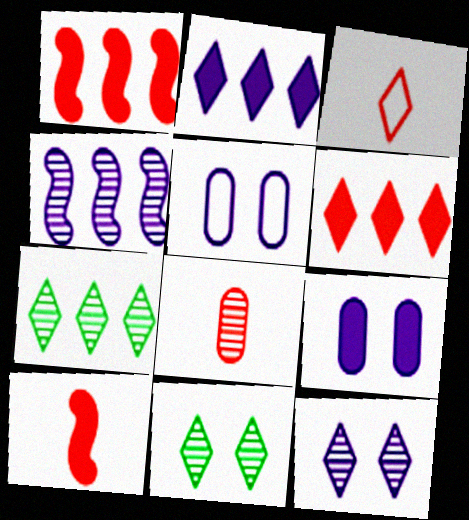[[2, 3, 11], 
[3, 8, 10], 
[4, 8, 11], 
[5, 7, 10]]